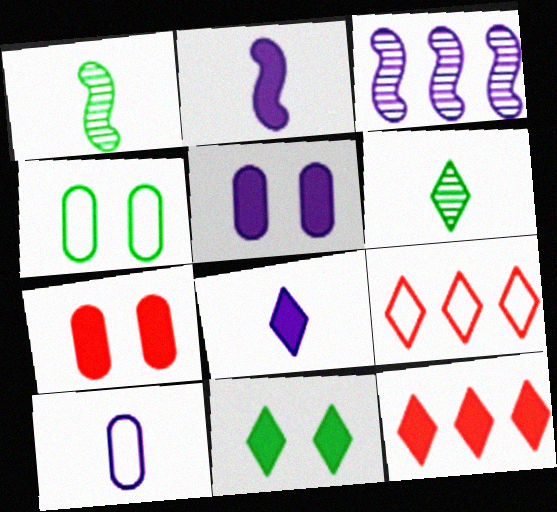[[1, 5, 9], 
[8, 11, 12]]